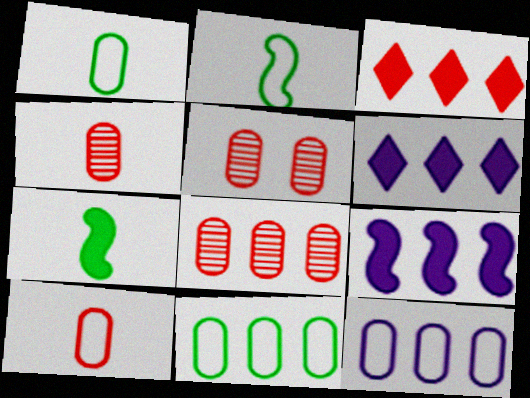[[2, 5, 6], 
[4, 5, 8]]